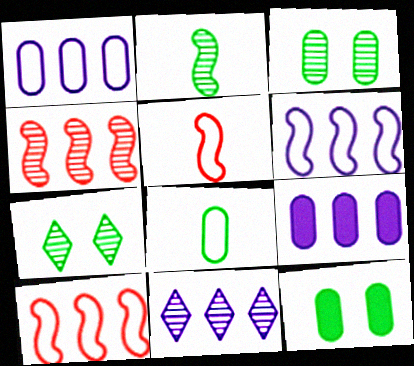[[5, 7, 9], 
[5, 11, 12], 
[6, 9, 11]]